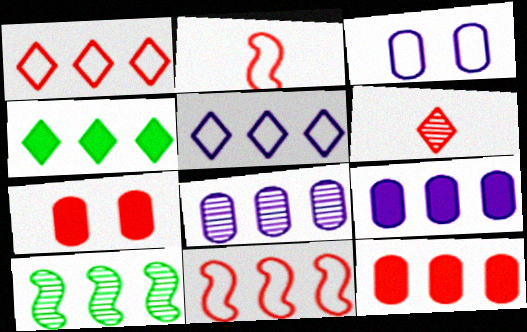[[1, 9, 10], 
[4, 8, 11], 
[5, 10, 12], 
[6, 7, 11]]